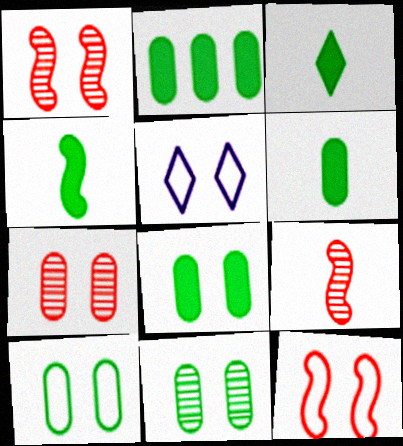[[1, 5, 8], 
[2, 5, 9], 
[2, 6, 8], 
[3, 4, 6], 
[5, 10, 12], 
[8, 10, 11]]